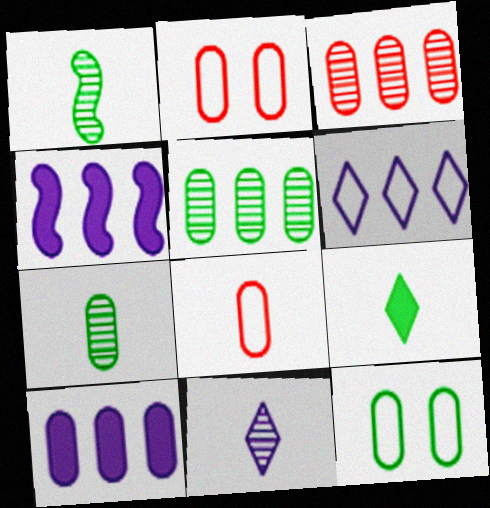[[2, 7, 10]]